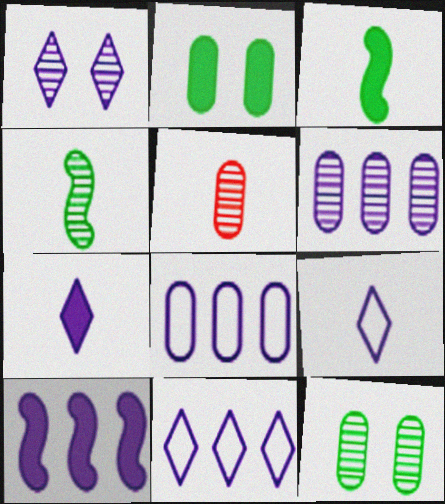[[1, 7, 11], 
[2, 5, 8], 
[3, 5, 9], 
[5, 6, 12], 
[6, 10, 11]]